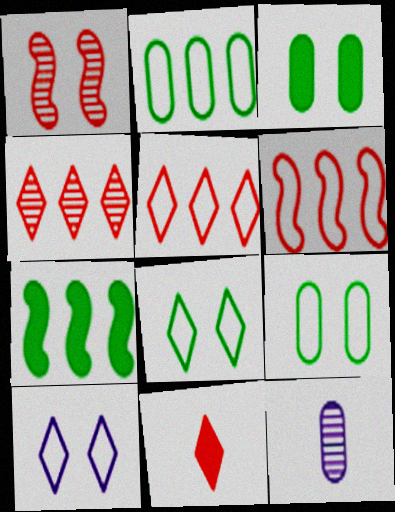[[1, 3, 10]]